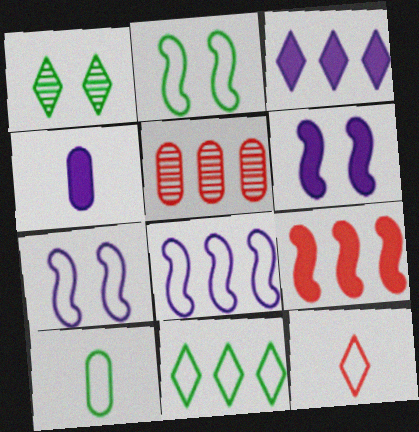[[1, 3, 12], 
[2, 10, 11], 
[3, 4, 6]]